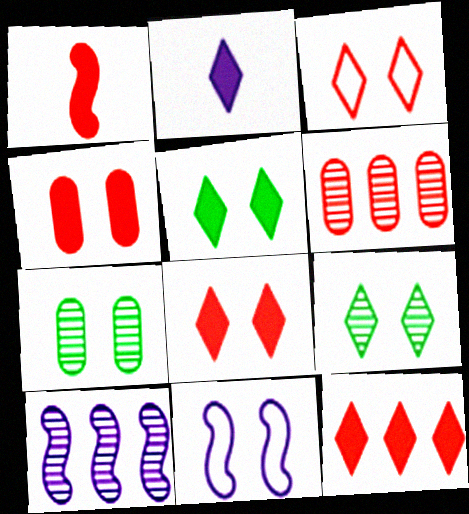[[1, 3, 6], 
[1, 4, 12], 
[2, 5, 12], 
[4, 9, 11], 
[7, 8, 11]]